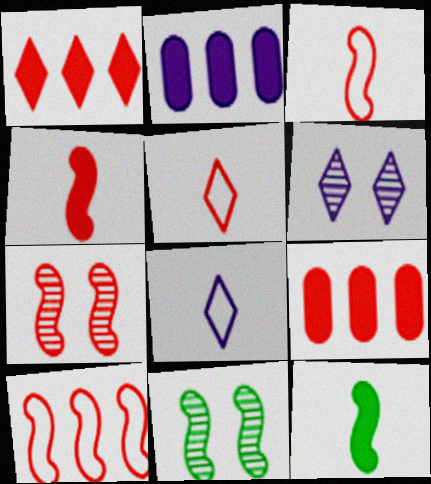[[2, 5, 11], 
[4, 7, 10], 
[5, 7, 9], 
[8, 9, 11]]